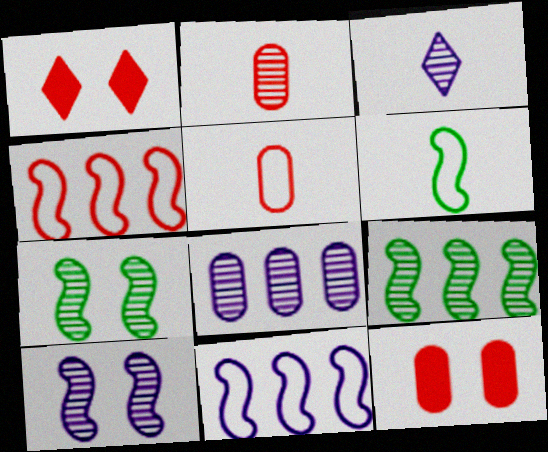[[1, 2, 4], 
[1, 6, 8], 
[3, 8, 10]]